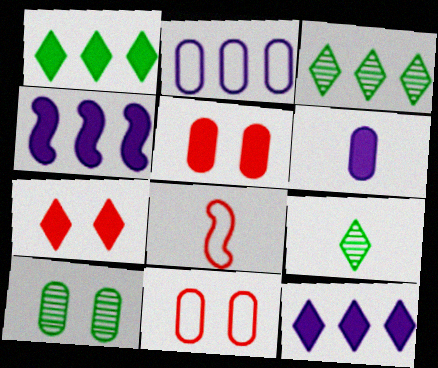[[4, 9, 11], 
[6, 8, 9], 
[8, 10, 12]]